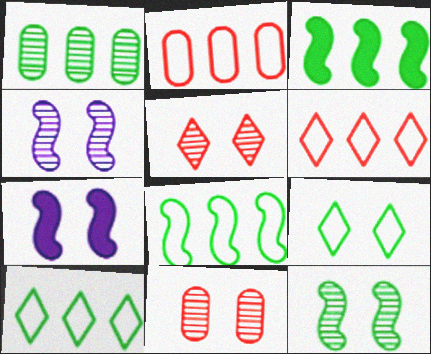[[1, 3, 10], 
[7, 9, 11]]